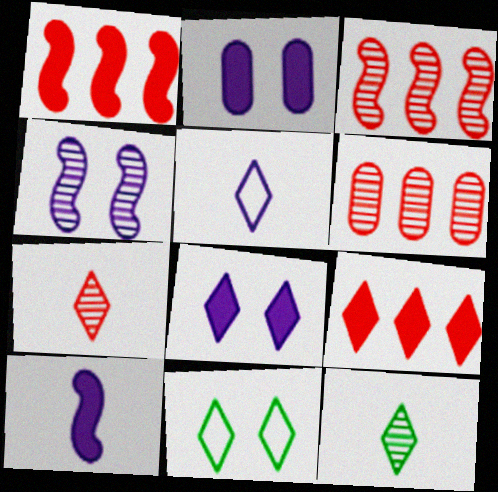[[4, 6, 12], 
[6, 10, 11]]